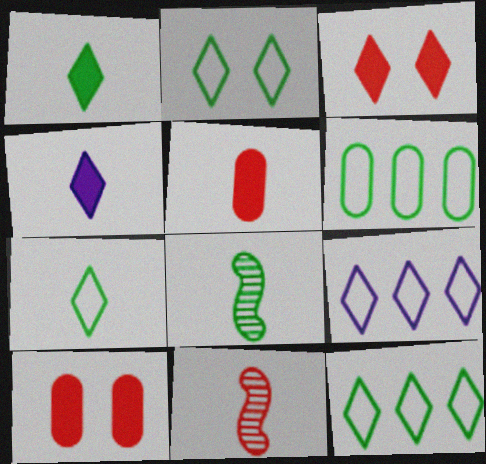[[2, 7, 12], 
[8, 9, 10]]